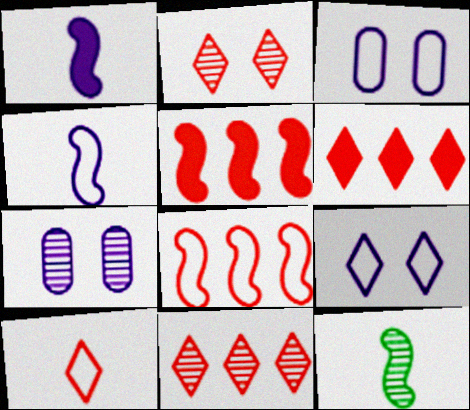[[2, 6, 10], 
[3, 6, 12], 
[7, 11, 12]]